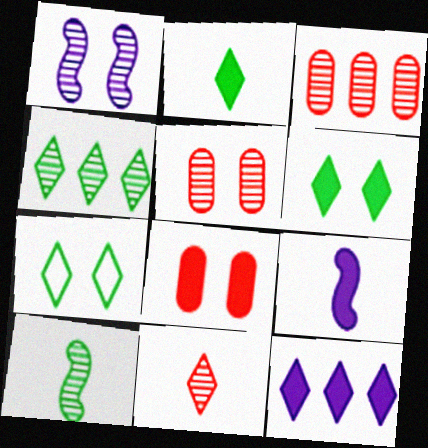[[1, 7, 8], 
[2, 4, 7], 
[3, 7, 9], 
[7, 11, 12]]